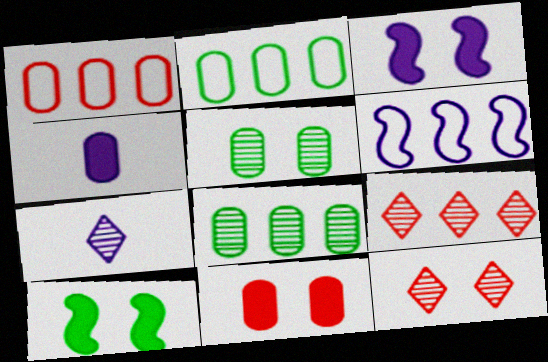[[1, 4, 5], 
[1, 7, 10]]